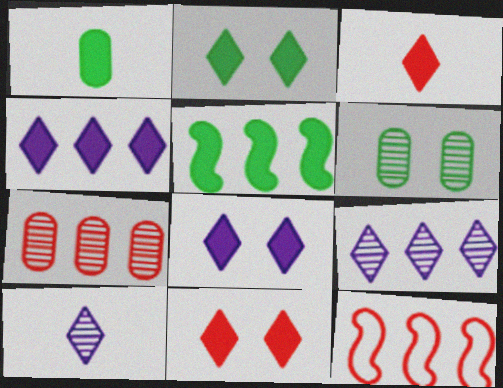[[1, 2, 5], 
[2, 3, 4], 
[2, 8, 11]]